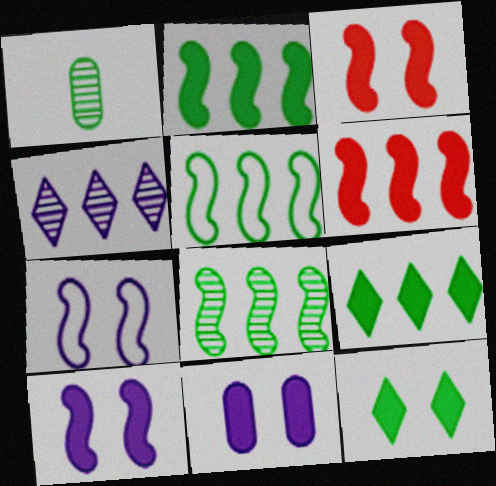[[1, 5, 12], 
[2, 5, 8], 
[3, 11, 12]]